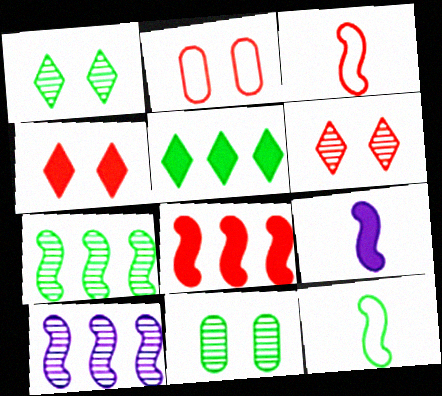[[5, 11, 12]]